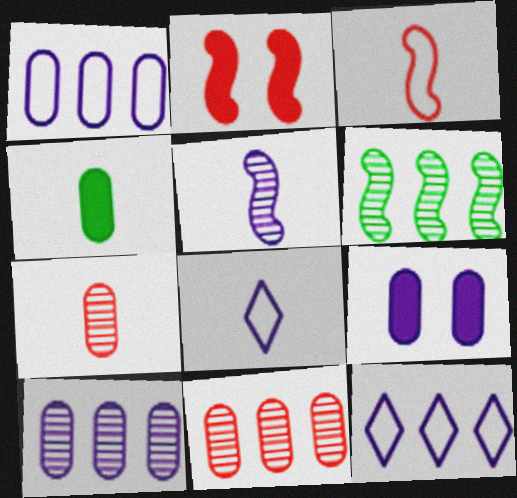[[5, 9, 12]]